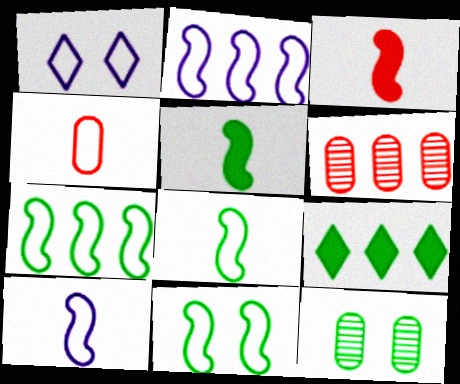[[1, 4, 7], 
[1, 5, 6], 
[2, 6, 9], 
[7, 8, 11], 
[8, 9, 12]]